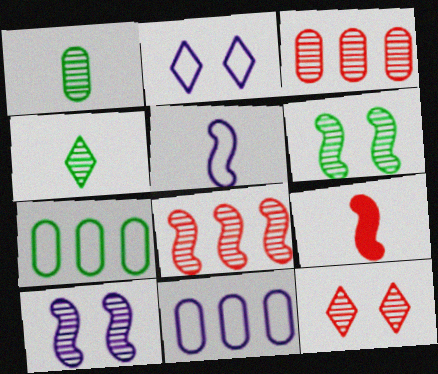[[2, 5, 11], 
[3, 4, 10]]